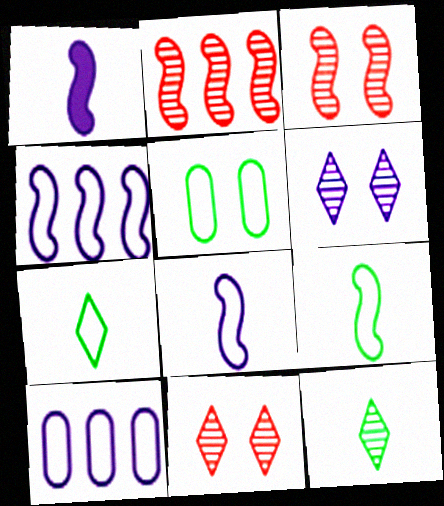[[1, 6, 10]]